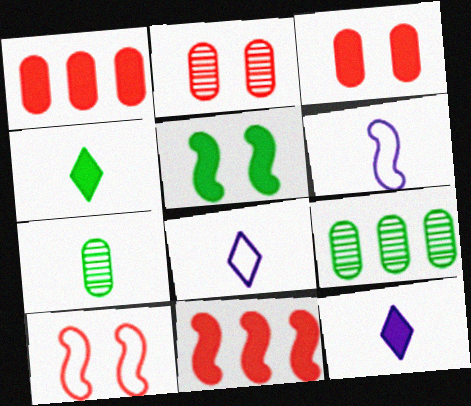[[1, 5, 12], 
[9, 10, 12]]